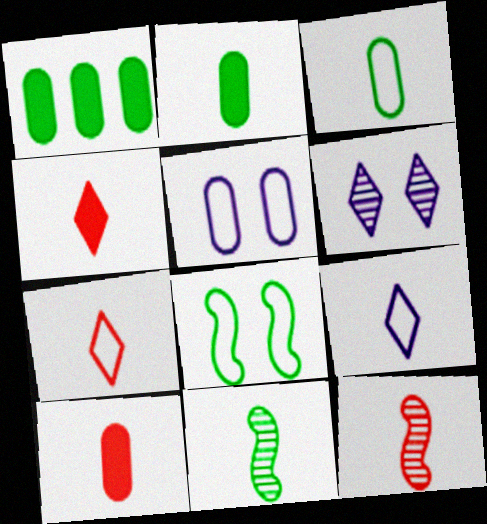[[2, 9, 12], 
[7, 10, 12], 
[9, 10, 11]]